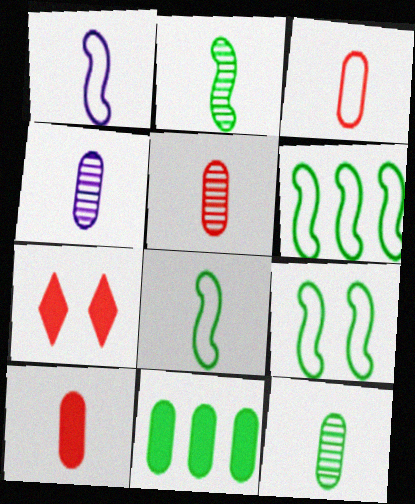[[3, 5, 10], 
[4, 5, 12], 
[4, 6, 7], 
[6, 8, 9]]